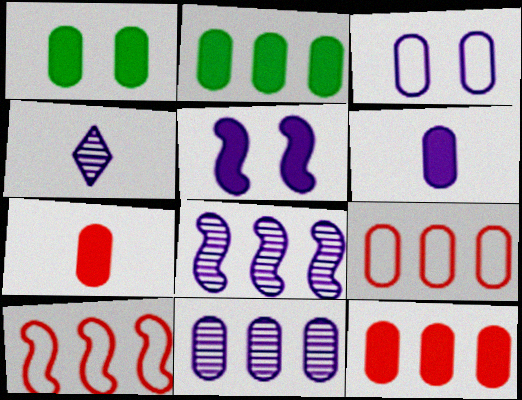[[1, 4, 10], 
[1, 6, 12], 
[2, 9, 11], 
[3, 6, 11]]